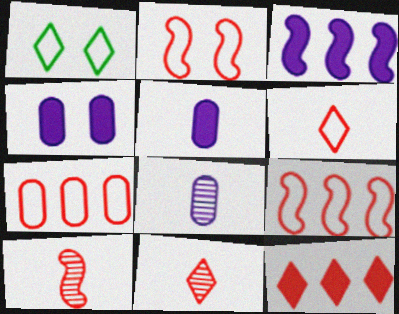[[2, 6, 7]]